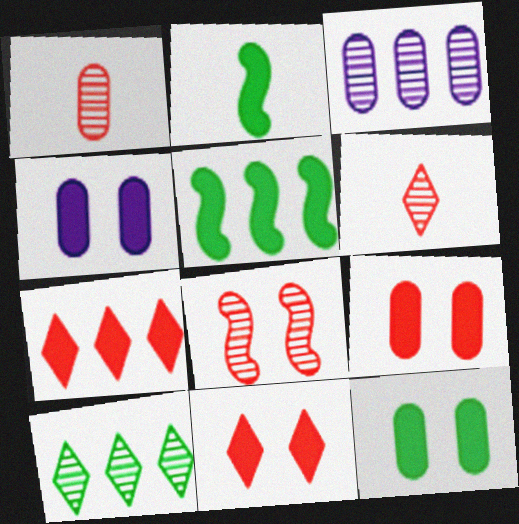[[2, 4, 7], 
[4, 9, 12]]